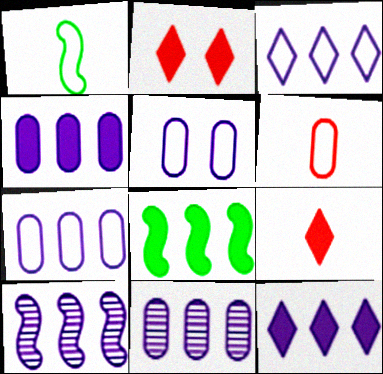[[1, 2, 11], 
[3, 4, 10], 
[4, 7, 11], 
[7, 10, 12]]